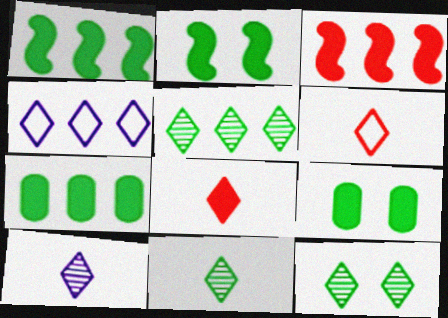[[4, 8, 12], 
[5, 11, 12]]